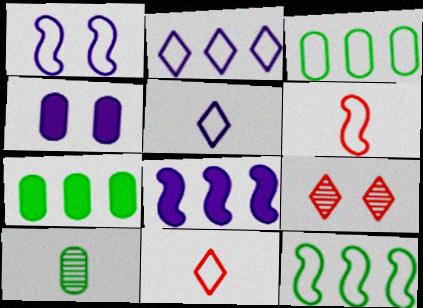[[1, 3, 11], 
[1, 6, 12]]